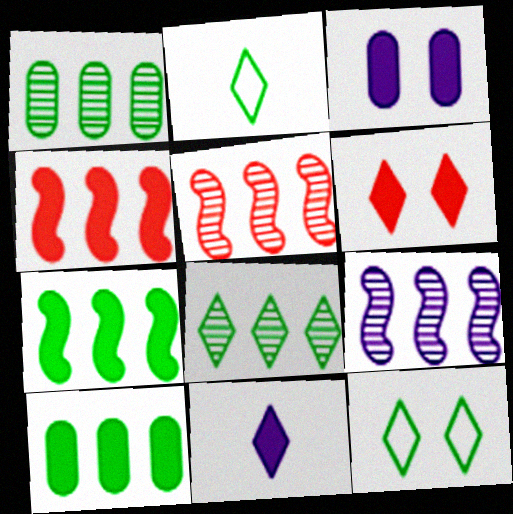[[2, 3, 5]]